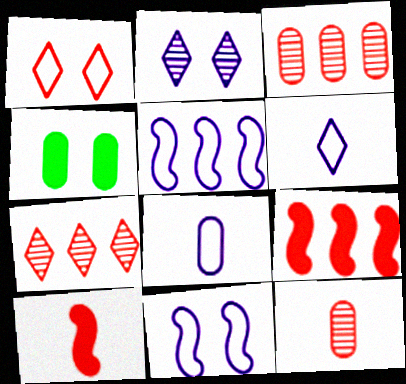[[1, 3, 10], 
[1, 9, 12], 
[3, 4, 8]]